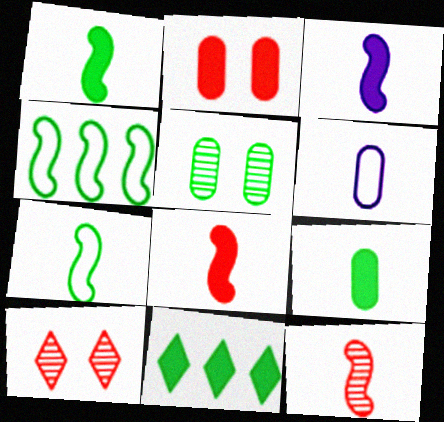[[1, 3, 8], 
[2, 3, 11], 
[3, 7, 12], 
[5, 7, 11]]